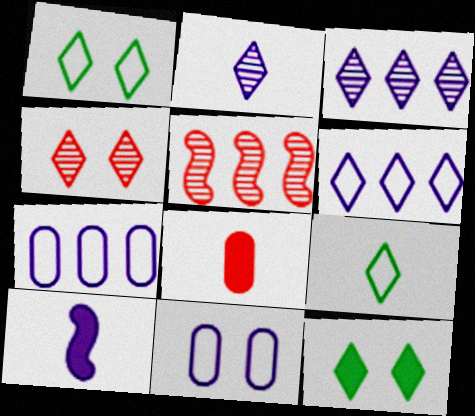[[3, 10, 11]]